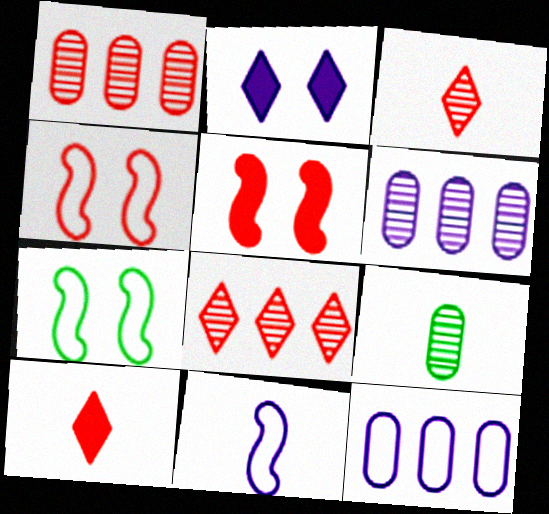[[1, 4, 10], 
[2, 6, 11], 
[6, 7, 10], 
[9, 10, 11]]